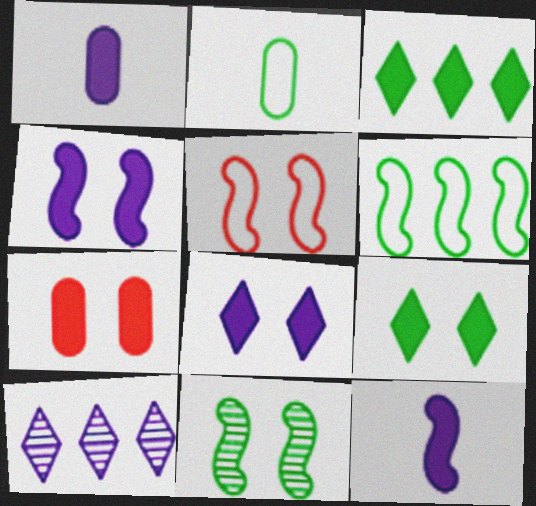[[2, 3, 11], 
[3, 7, 12], 
[4, 5, 11], 
[4, 7, 9]]